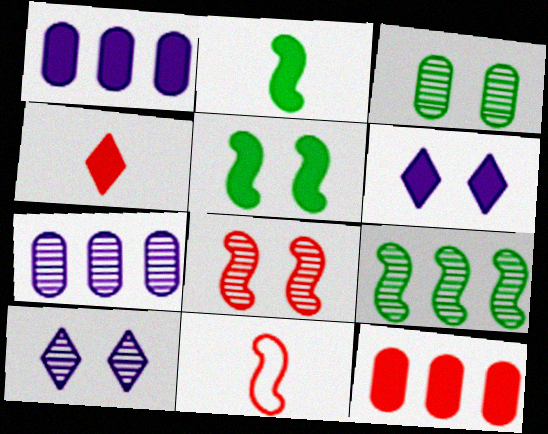[[1, 4, 5], 
[2, 6, 12], 
[3, 8, 10]]